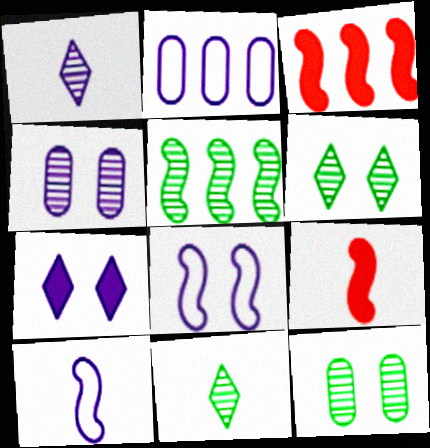[[2, 6, 9], 
[4, 7, 8], 
[5, 8, 9], 
[5, 11, 12]]